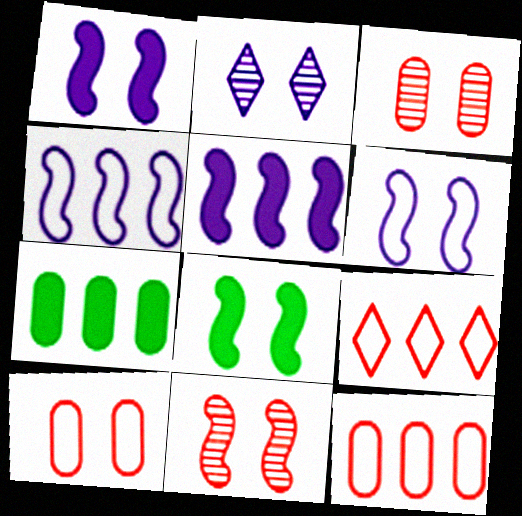[[2, 8, 10], 
[6, 8, 11]]